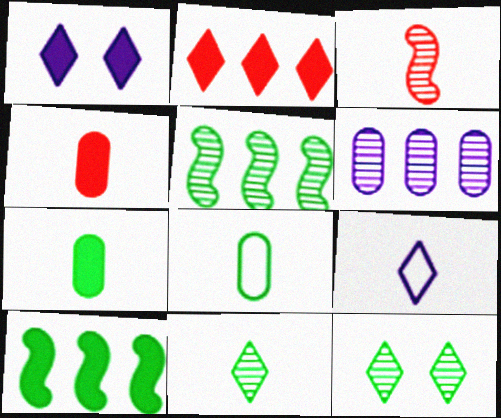[[1, 4, 10], 
[2, 9, 12], 
[3, 6, 12], 
[3, 7, 9], 
[8, 10, 12]]